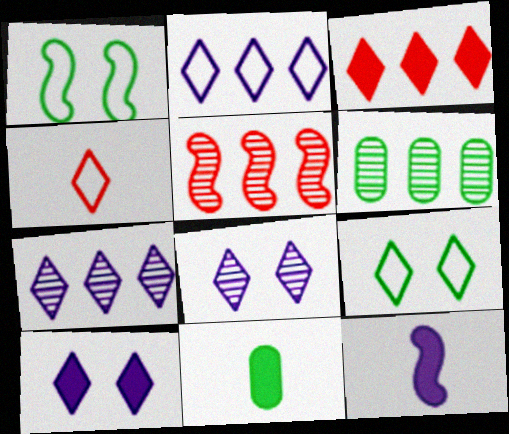[[1, 5, 12], 
[2, 4, 9], 
[5, 6, 7]]